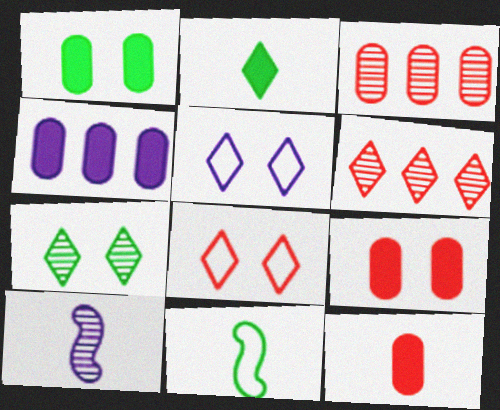[[1, 4, 12], 
[2, 5, 6], 
[3, 7, 10], 
[4, 5, 10]]